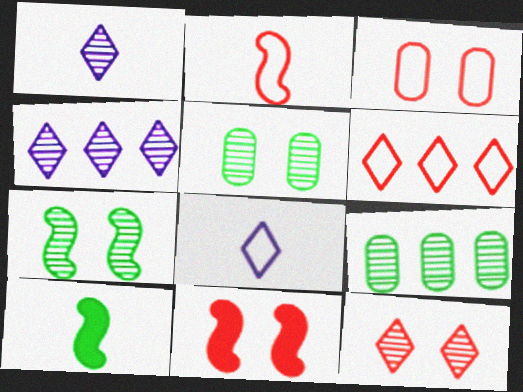[[2, 3, 6], 
[3, 4, 10], 
[3, 11, 12], 
[8, 9, 11]]